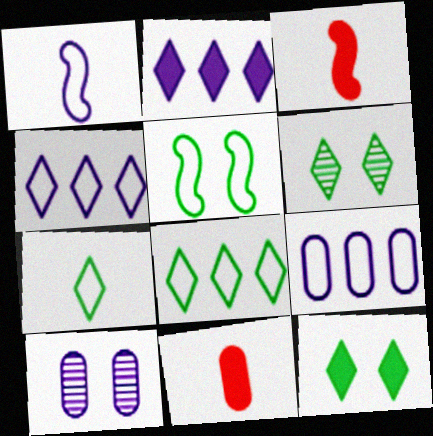[[1, 2, 10], 
[3, 6, 9], 
[3, 8, 10]]